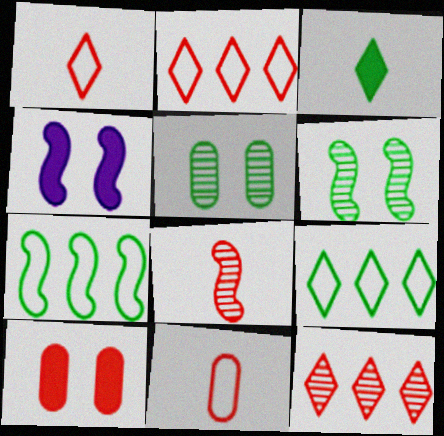[[2, 8, 10], 
[3, 5, 7], 
[4, 7, 8]]